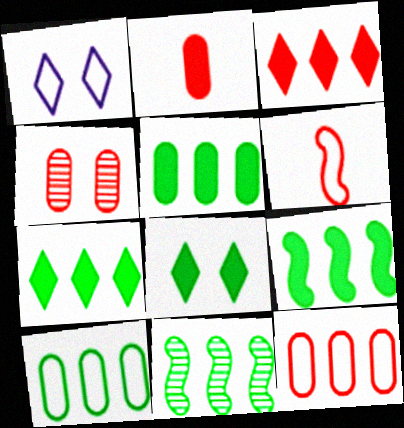[[1, 2, 11], 
[1, 6, 10], 
[2, 4, 12], 
[3, 4, 6], 
[5, 7, 9], 
[7, 10, 11]]